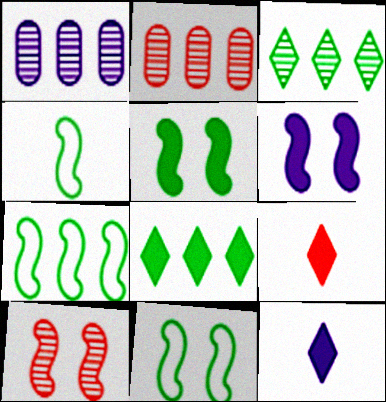[[1, 9, 11], 
[2, 11, 12], 
[4, 7, 11], 
[6, 10, 11]]